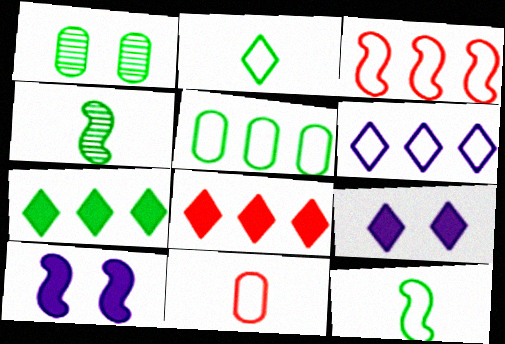[[1, 7, 12], 
[3, 4, 10], 
[3, 5, 6]]